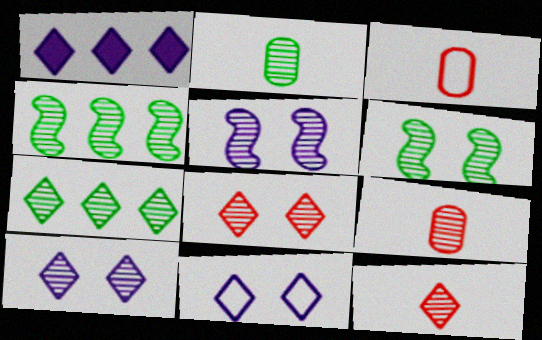[[1, 3, 6], 
[2, 6, 7], 
[4, 9, 10], 
[5, 7, 9], 
[7, 10, 12]]